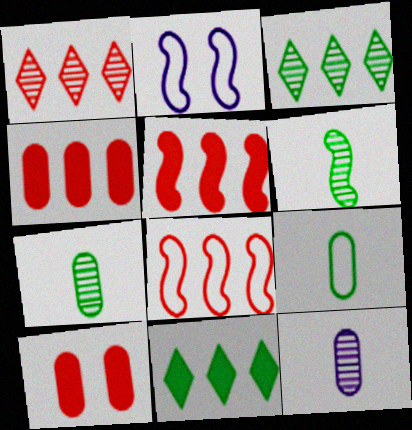[[1, 4, 8], 
[2, 5, 6]]